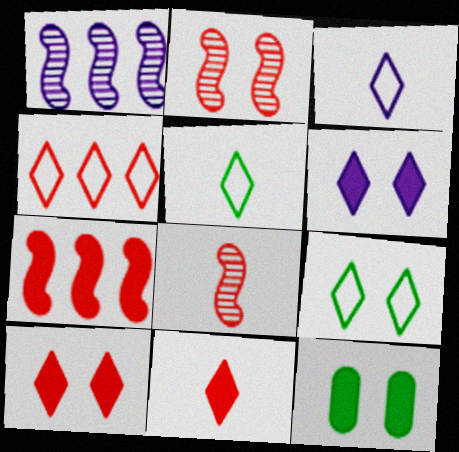[[3, 4, 9]]